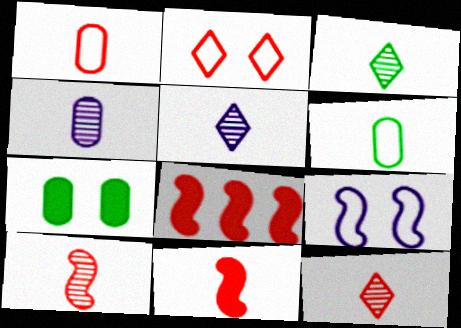[[1, 11, 12], 
[3, 4, 10], 
[3, 5, 12], 
[5, 6, 11]]